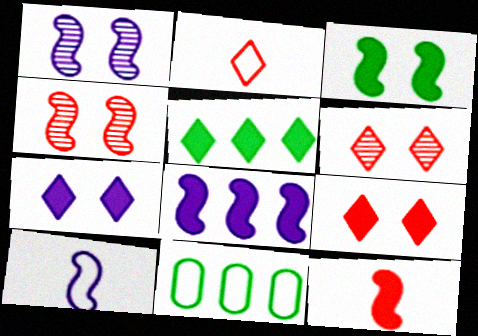[[1, 8, 10], 
[3, 8, 12]]